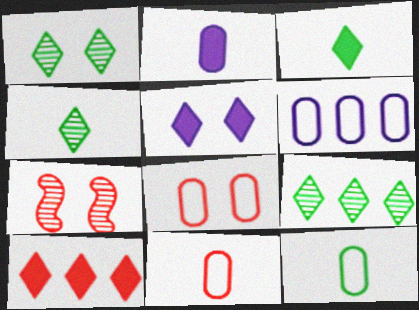[[1, 4, 9], 
[3, 5, 10], 
[3, 6, 7], 
[6, 8, 12], 
[7, 10, 11]]